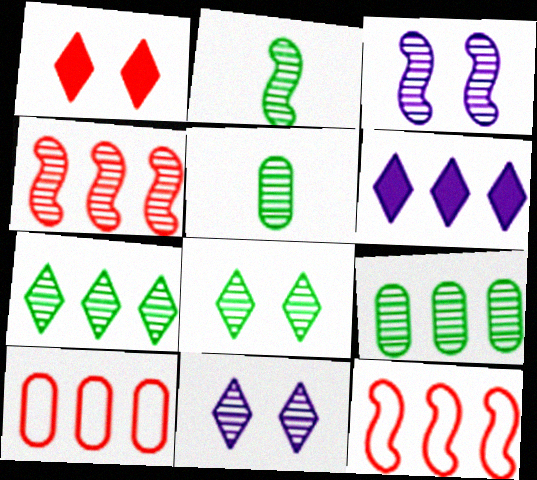[[2, 3, 4], 
[2, 8, 9], 
[4, 5, 11], 
[6, 9, 12]]